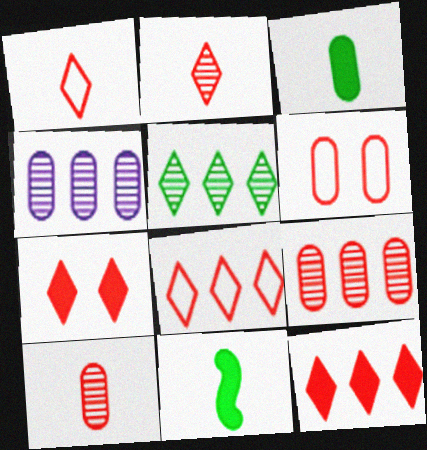[[2, 7, 8], 
[3, 4, 6]]